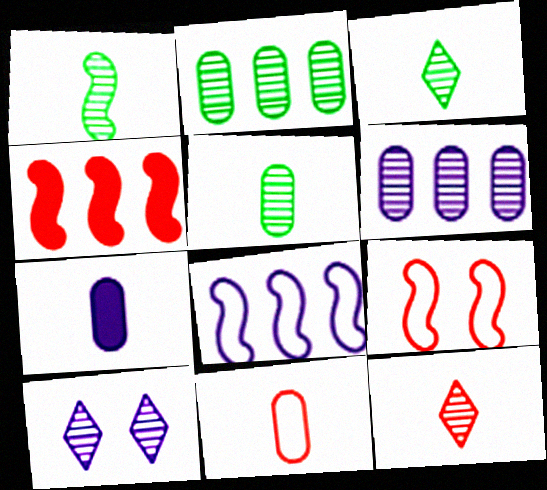[[1, 3, 5], 
[5, 7, 11], 
[7, 8, 10]]